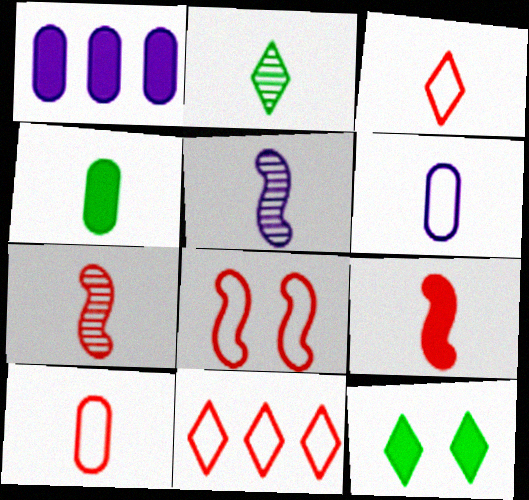[[1, 2, 8], 
[1, 9, 12], 
[2, 6, 9], 
[3, 4, 5], 
[8, 10, 11]]